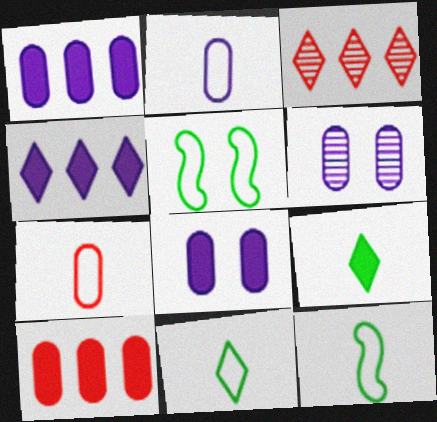[[1, 2, 6], 
[3, 8, 12]]